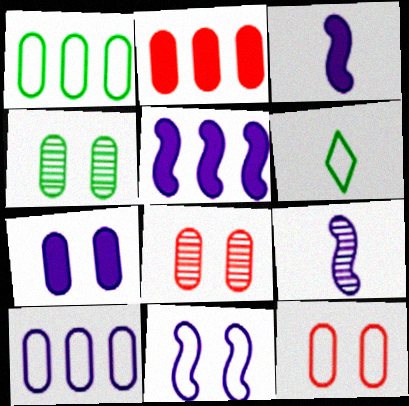[[4, 7, 12], 
[5, 6, 8], 
[5, 9, 11]]